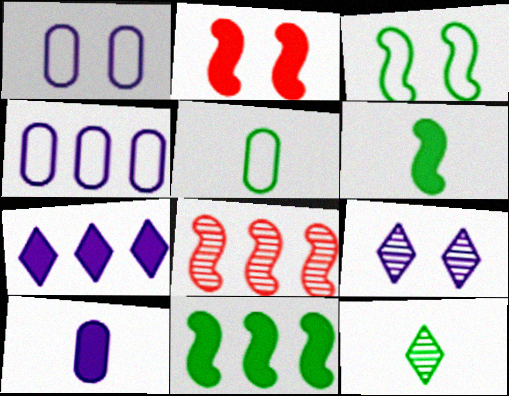[[2, 4, 12], 
[5, 6, 12]]